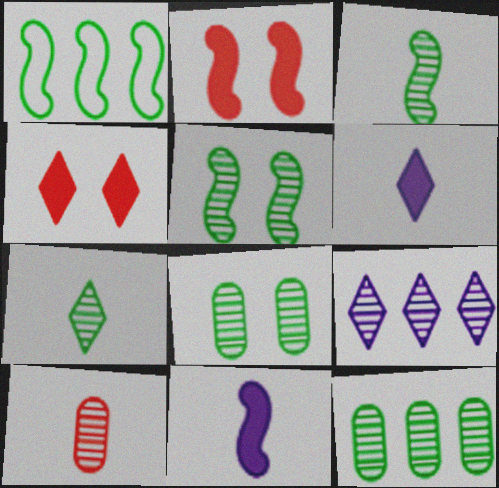[[5, 7, 12], 
[5, 9, 10]]